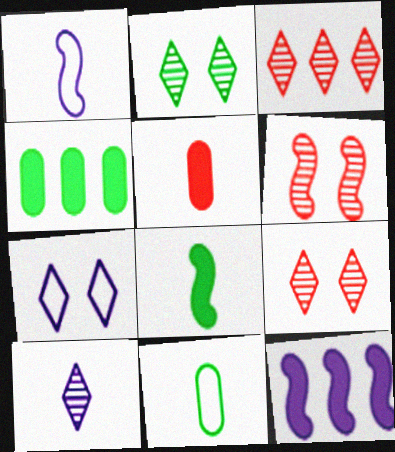[[1, 4, 9], 
[2, 3, 10], 
[9, 11, 12]]